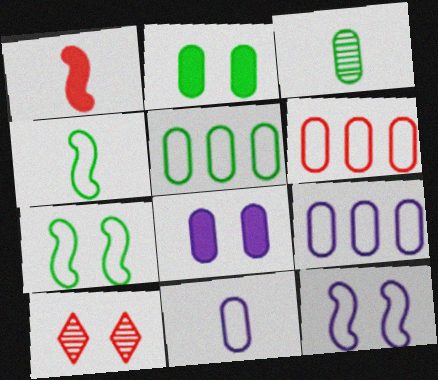[[1, 6, 10], 
[2, 3, 5], 
[2, 10, 12], 
[3, 6, 8], 
[5, 6, 9], 
[7, 8, 10]]